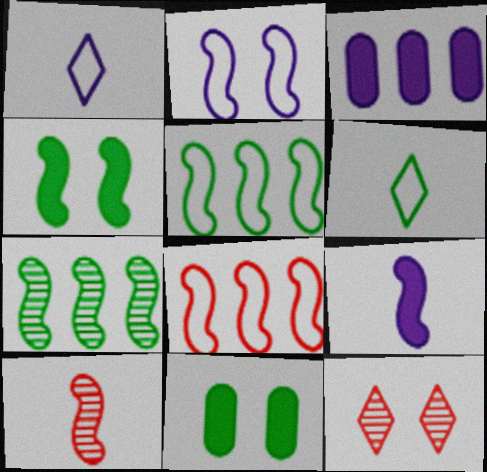[[2, 11, 12], 
[6, 7, 11]]